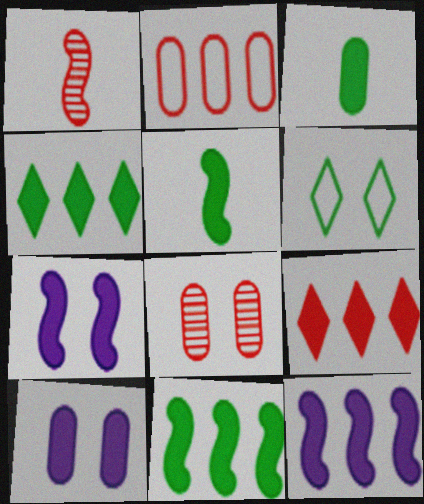[[3, 7, 9], 
[5, 9, 10], 
[6, 7, 8]]